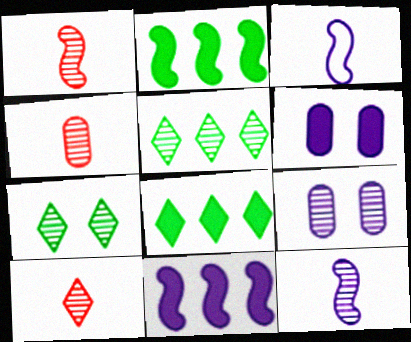[[1, 4, 10], 
[1, 5, 9]]